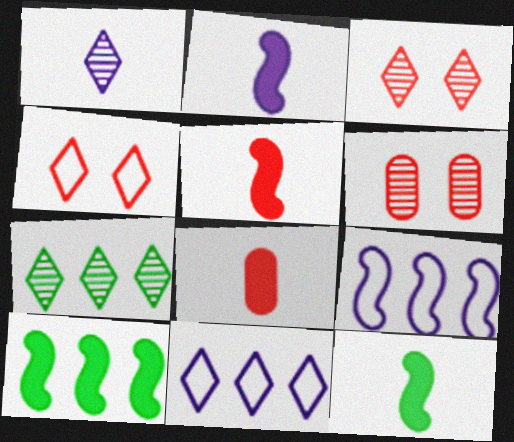[[1, 3, 7], 
[2, 5, 12], 
[6, 11, 12]]